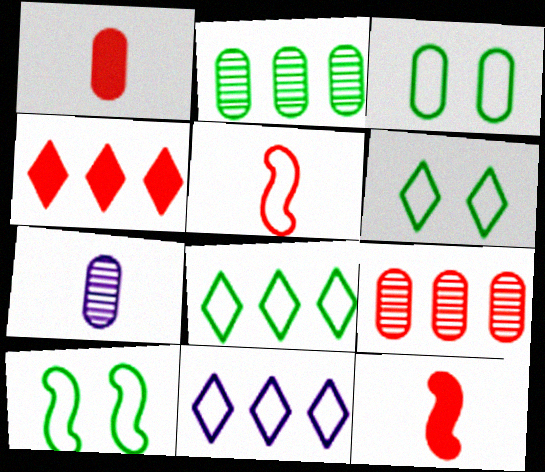[[3, 5, 11], 
[3, 6, 10], 
[4, 7, 10]]